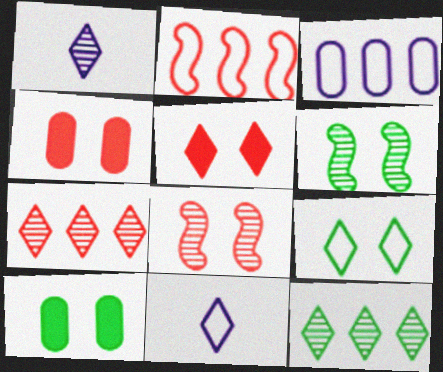[[1, 2, 10], 
[5, 11, 12], 
[6, 9, 10]]